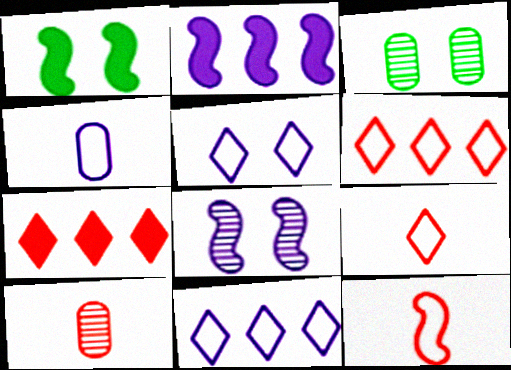[[1, 10, 11], 
[2, 3, 9]]